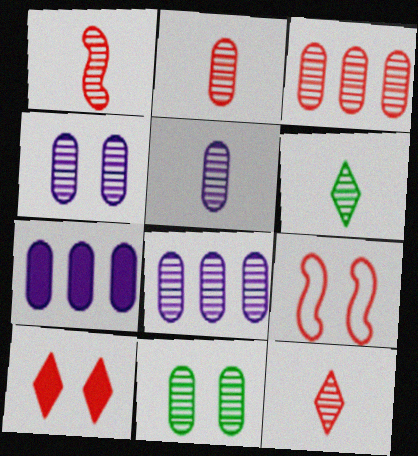[[1, 2, 12], 
[1, 5, 6], 
[2, 8, 11], 
[3, 5, 11], 
[4, 5, 8], 
[6, 7, 9]]